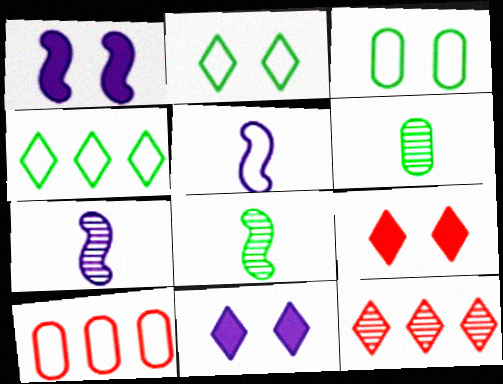[[2, 5, 10], 
[8, 10, 11]]